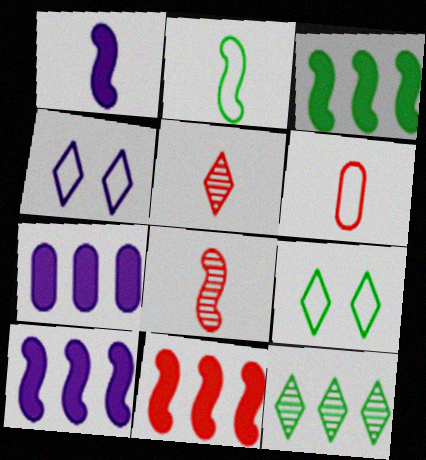[[1, 2, 8], 
[3, 10, 11], 
[7, 8, 9]]